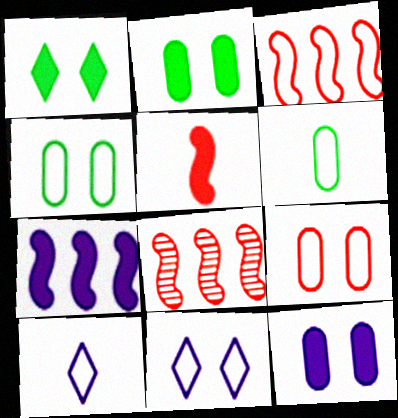[[2, 8, 10], 
[3, 4, 10], 
[3, 6, 11]]